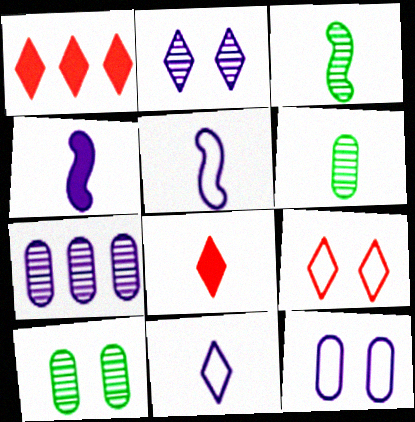[[1, 3, 12], 
[1, 5, 10], 
[5, 6, 8]]